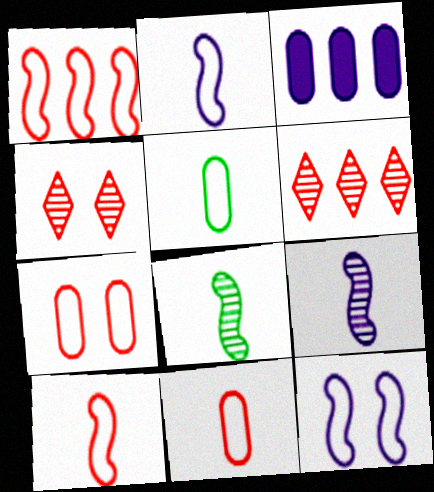[]